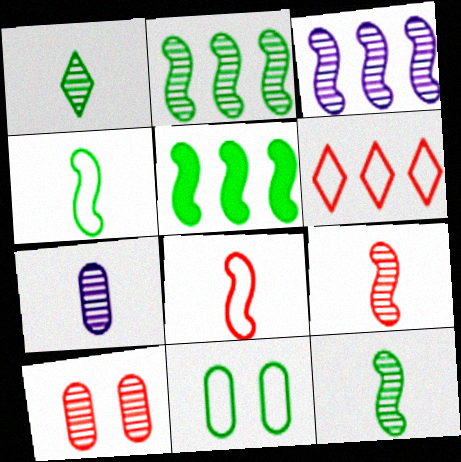[[1, 3, 10], 
[1, 5, 11], 
[1, 7, 9]]